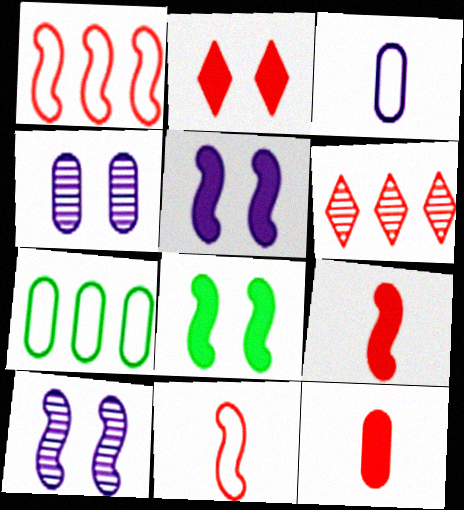[[3, 6, 8], 
[4, 7, 12]]